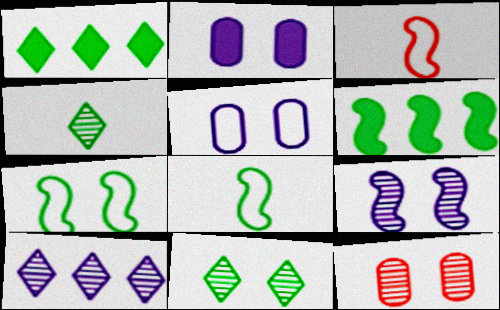[[3, 6, 9], 
[9, 11, 12]]